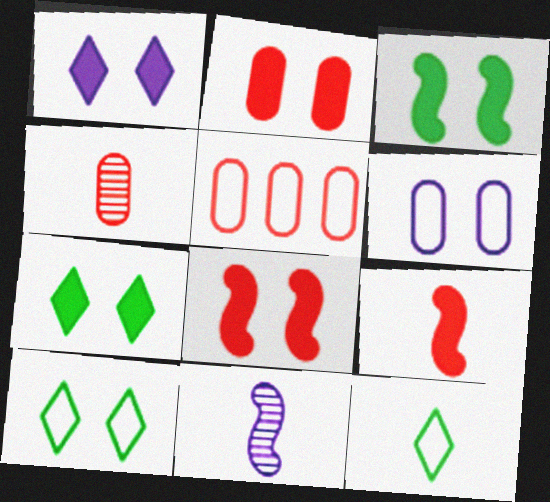[[1, 2, 3], 
[2, 4, 5], 
[5, 7, 11]]